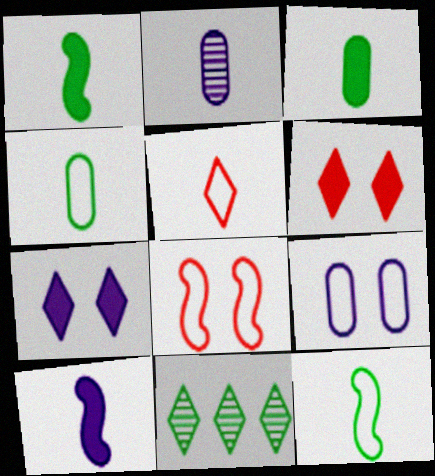[[1, 2, 5], 
[5, 7, 11]]